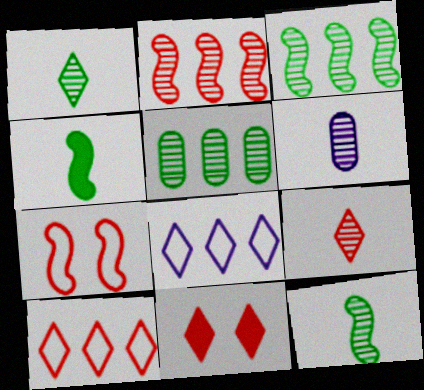[[1, 8, 11], 
[6, 9, 12], 
[9, 10, 11]]